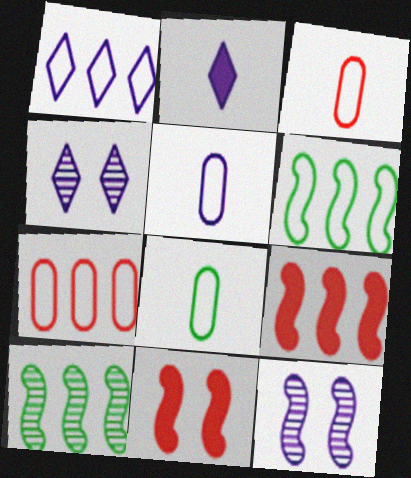[[1, 2, 4], 
[1, 6, 7], 
[3, 5, 8], 
[4, 8, 9]]